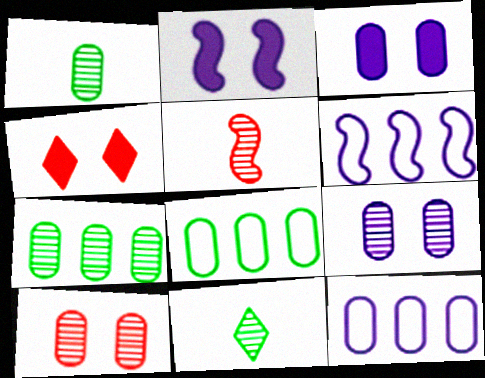[[1, 4, 6]]